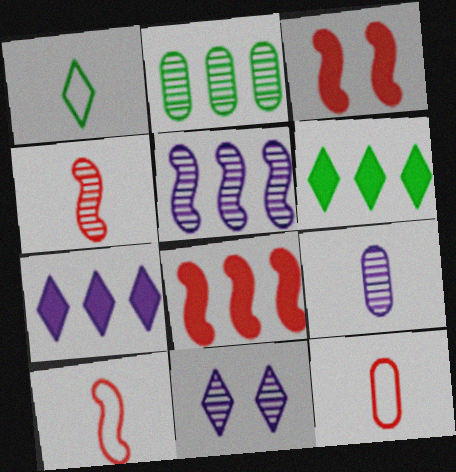[[2, 4, 11], 
[5, 9, 11]]